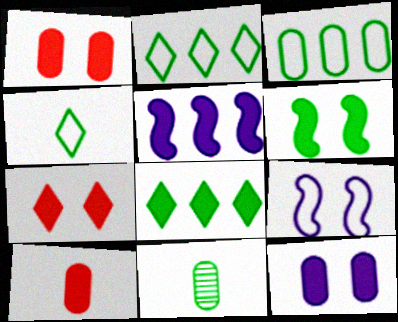[[2, 6, 11], 
[6, 7, 12]]